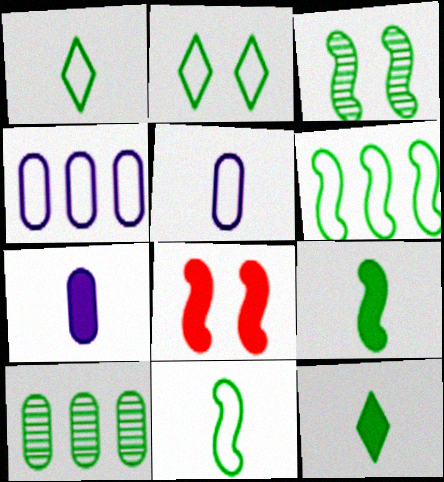[[2, 9, 10], 
[3, 6, 9]]